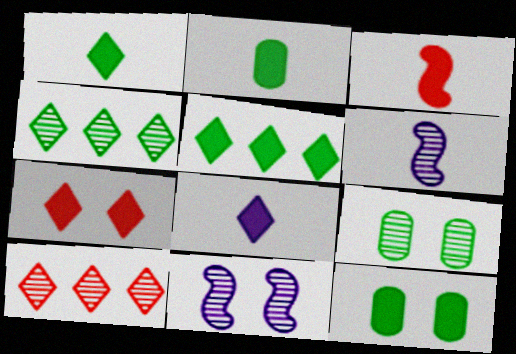[[2, 3, 8], 
[5, 7, 8], 
[6, 9, 10]]